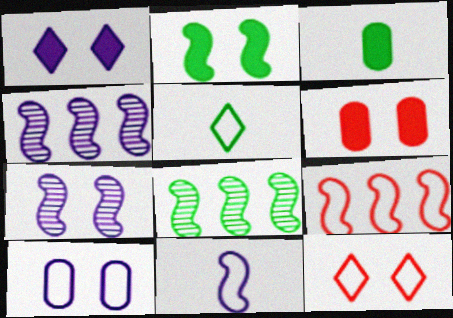[[1, 2, 6], 
[1, 7, 10], 
[3, 4, 12], 
[4, 5, 6], 
[5, 9, 10]]